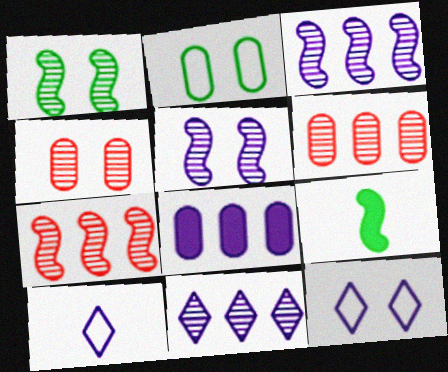[[5, 8, 10], 
[6, 9, 12]]